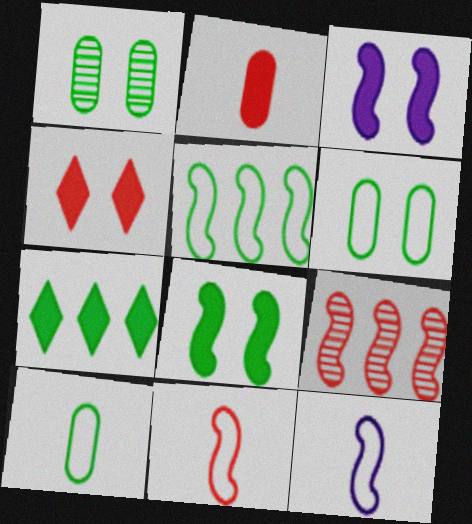[[2, 3, 7], 
[8, 9, 12]]